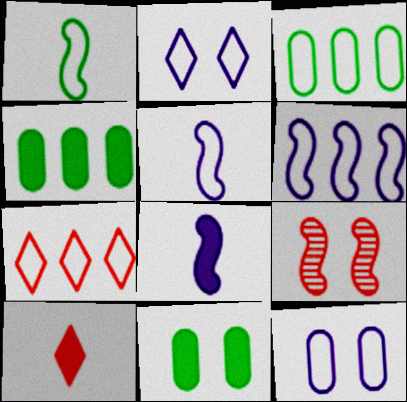[[1, 7, 12], 
[2, 9, 11], 
[3, 6, 7]]